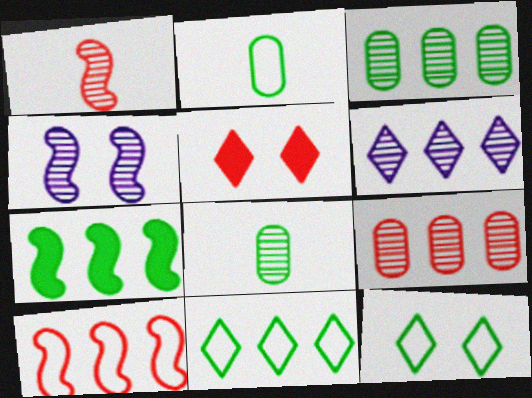[[3, 7, 11], 
[7, 8, 12]]